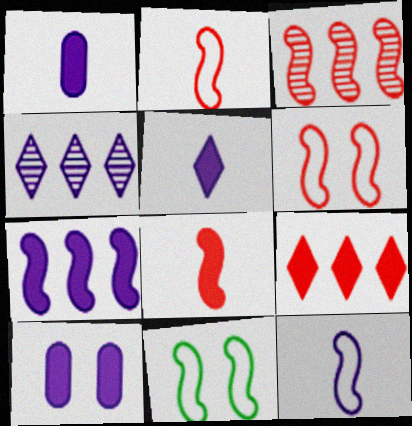[[3, 6, 8], 
[4, 10, 12], 
[5, 7, 10]]